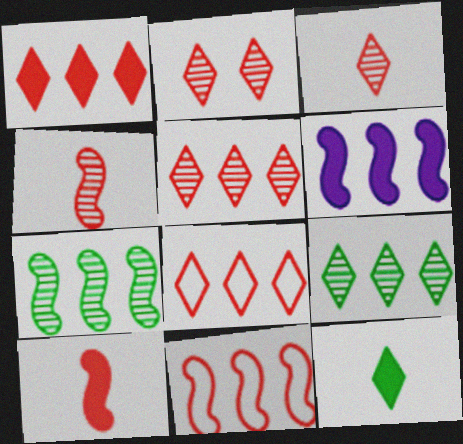[[1, 5, 8], 
[2, 3, 5], 
[6, 7, 11]]